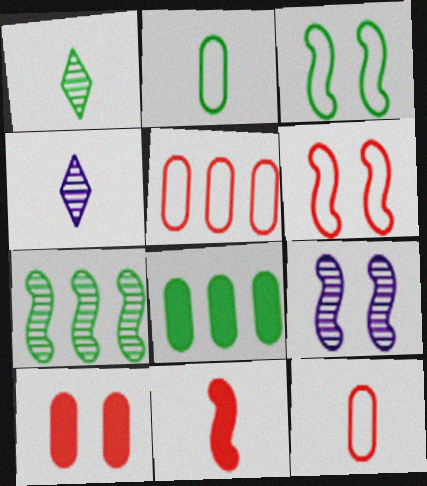[[1, 3, 8], 
[2, 4, 11], 
[4, 6, 8]]